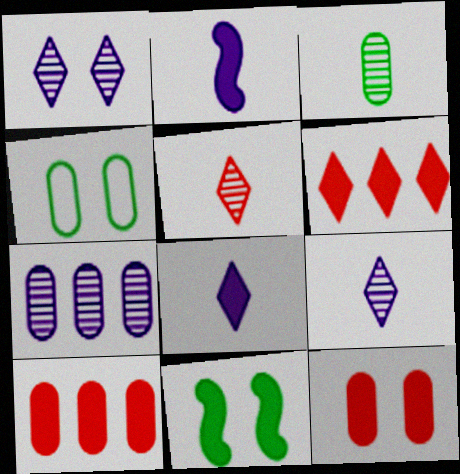[[8, 10, 11]]